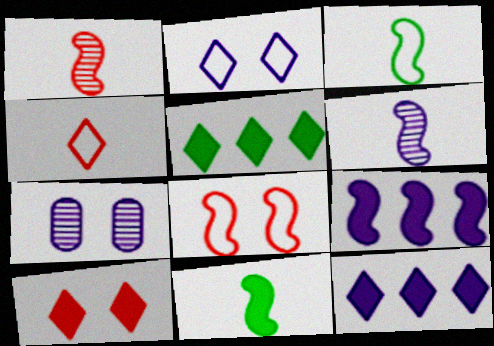[]